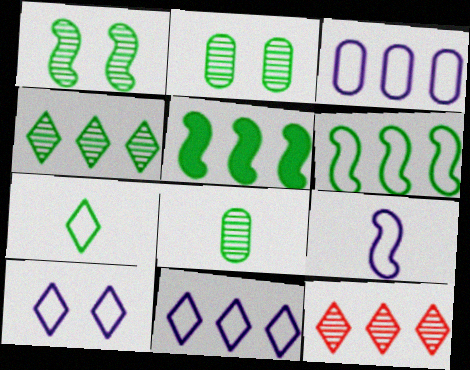[[1, 4, 8], 
[2, 5, 7], 
[3, 5, 12], 
[3, 9, 10]]